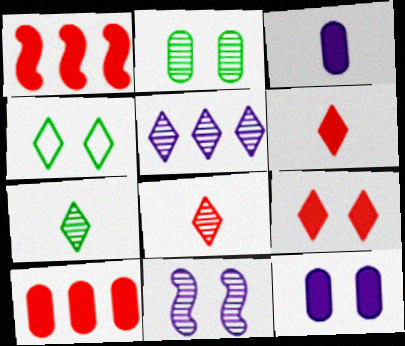[[4, 5, 6]]